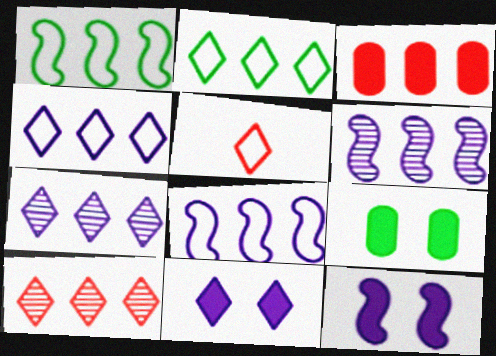[[1, 3, 7], 
[2, 3, 6], 
[5, 6, 9]]